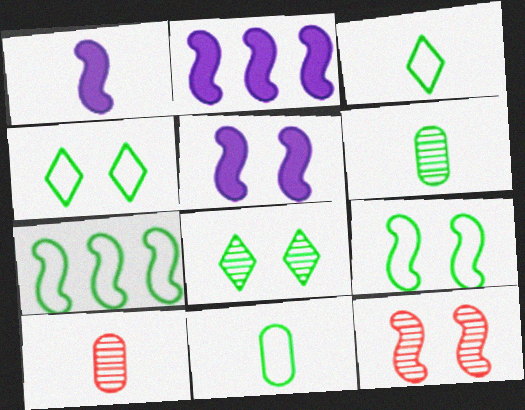[[1, 2, 5], 
[1, 3, 10], 
[1, 7, 12], 
[2, 4, 10], 
[4, 7, 11], 
[5, 9, 12]]